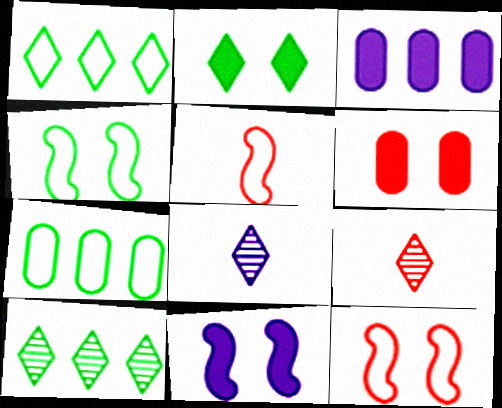[[2, 6, 11], 
[3, 4, 9], 
[7, 9, 11]]